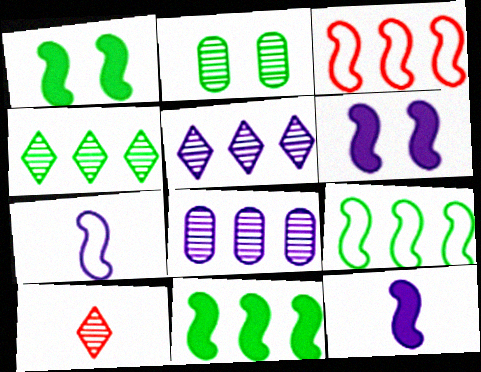[]